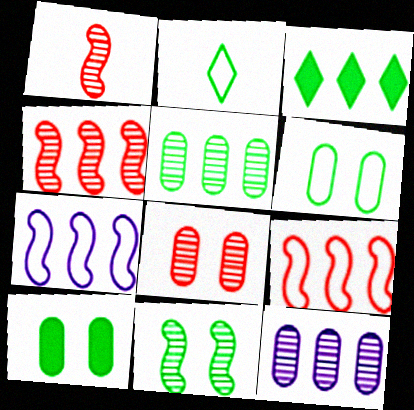[[3, 9, 12]]